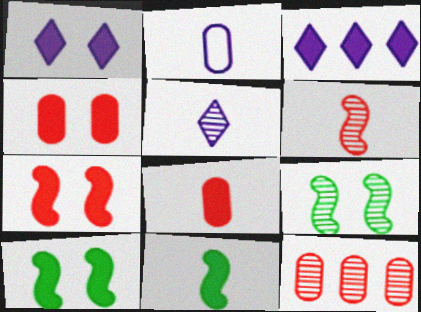[[1, 4, 10], 
[3, 4, 11], 
[3, 8, 10], 
[5, 9, 12]]